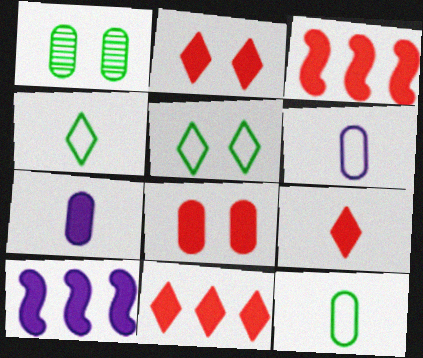[[2, 9, 11], 
[3, 8, 9]]